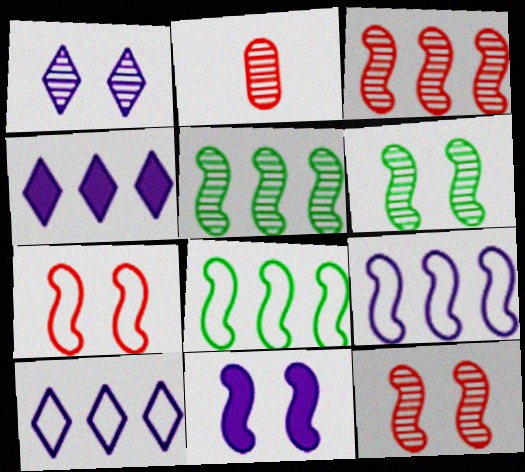[[1, 2, 5], 
[6, 7, 11]]